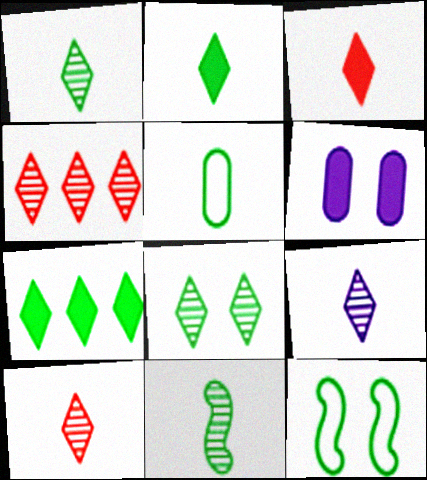[[1, 9, 10], 
[2, 5, 11], 
[4, 8, 9]]